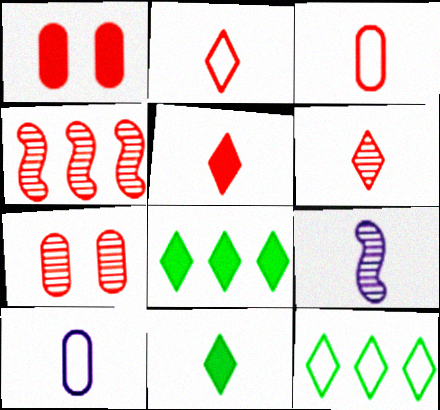[[1, 2, 4], 
[1, 9, 12], 
[2, 5, 6], 
[3, 9, 11], 
[4, 6, 7]]